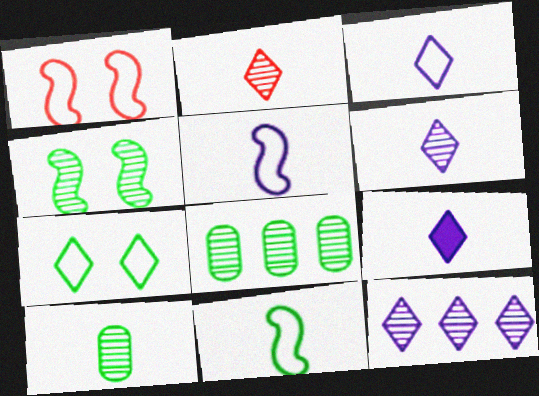[[1, 8, 9], 
[3, 6, 9]]